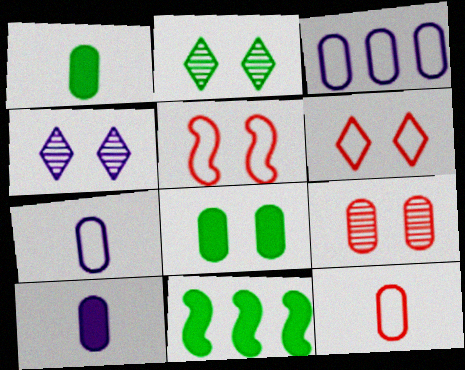[[1, 3, 9], 
[4, 5, 8], 
[4, 11, 12]]